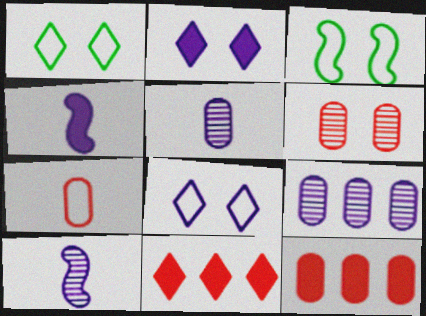[[1, 10, 12], 
[2, 3, 6], 
[3, 5, 11], 
[4, 8, 9], 
[6, 7, 12]]